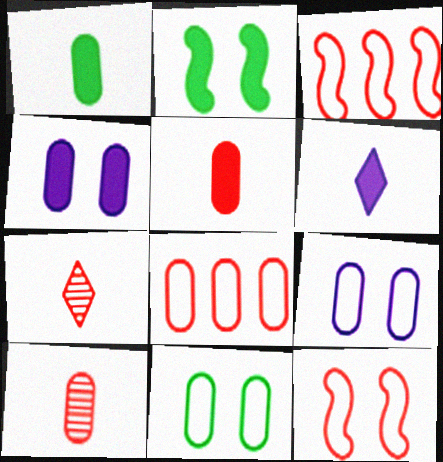[]